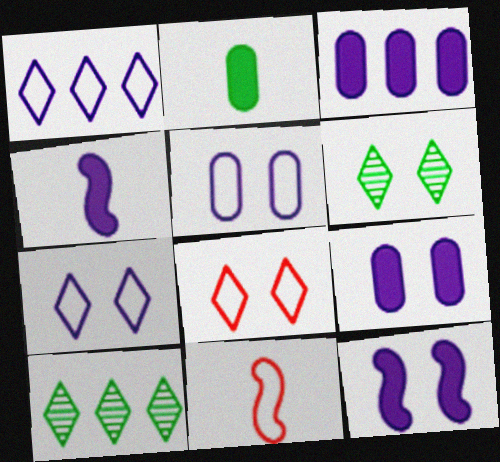[[3, 6, 11], 
[9, 10, 11]]